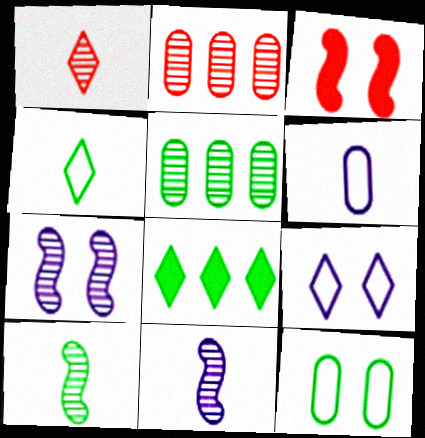[[1, 5, 7], 
[1, 8, 9], 
[8, 10, 12]]